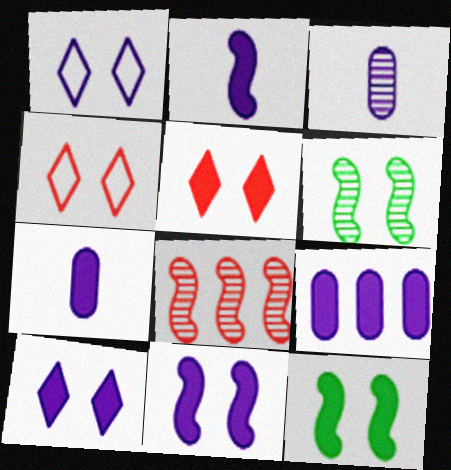[[2, 9, 10]]